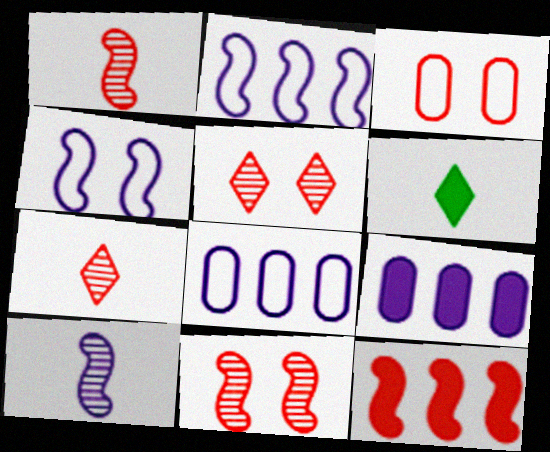[[3, 7, 12], 
[6, 8, 11]]